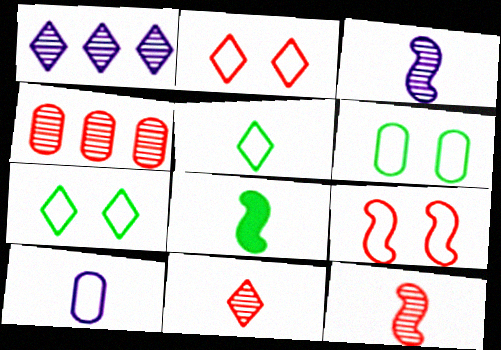[[8, 10, 11]]